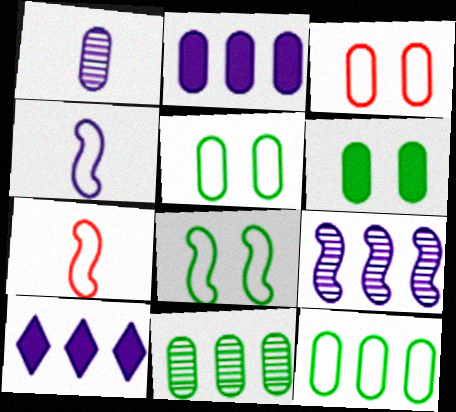[]